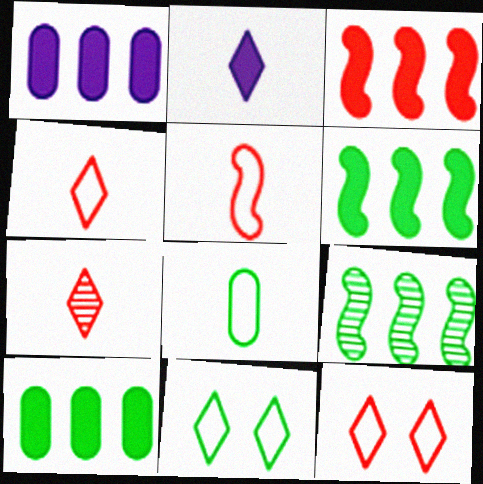[]